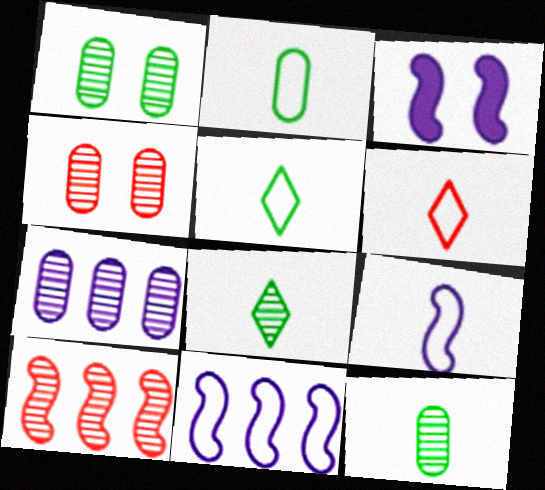[[2, 6, 9], 
[4, 7, 12]]